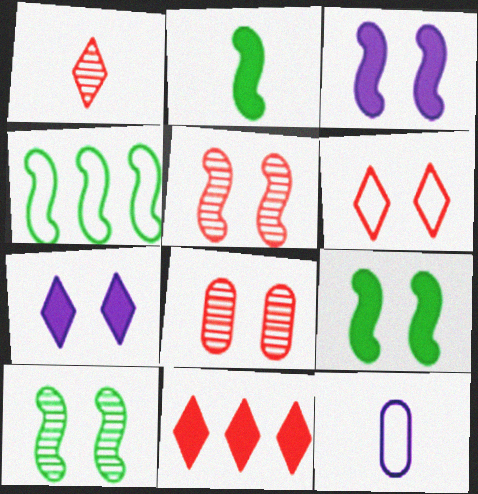[[1, 2, 12], 
[1, 6, 11], 
[2, 4, 10], 
[4, 6, 12], 
[10, 11, 12]]